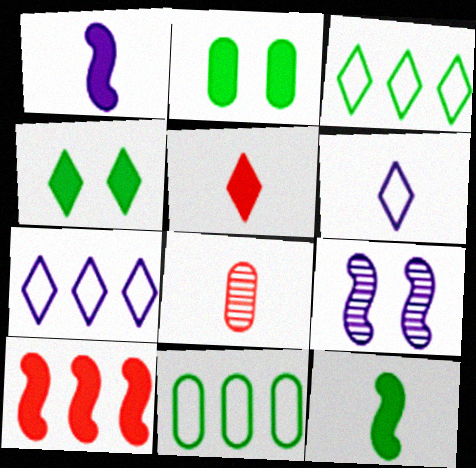[[5, 9, 11], 
[6, 8, 12]]